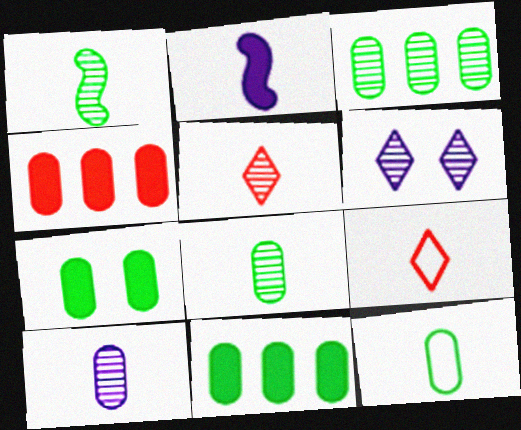[[1, 5, 10], 
[2, 5, 12], 
[2, 8, 9], 
[3, 7, 12]]